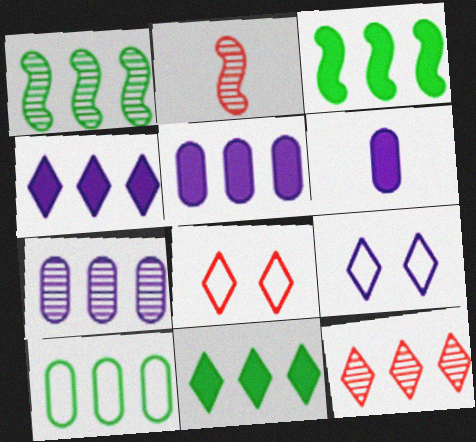[[1, 6, 8], 
[1, 7, 12], 
[1, 10, 11]]